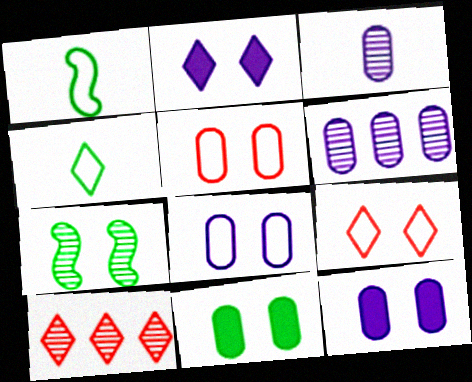[[1, 10, 12], 
[2, 4, 10], 
[2, 5, 7], 
[3, 7, 10], 
[7, 9, 12]]